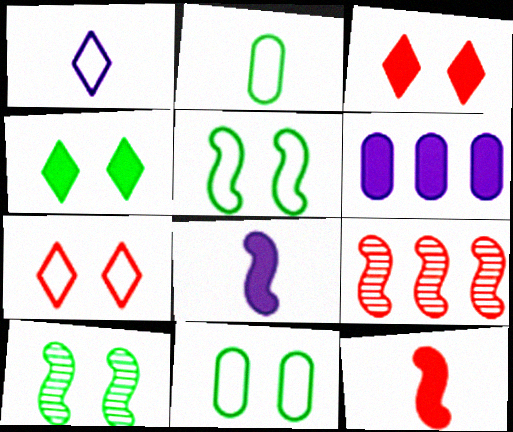[[4, 6, 12], 
[4, 10, 11], 
[5, 8, 9]]